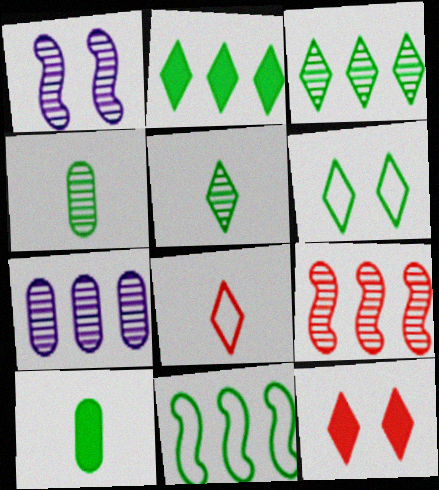[[2, 5, 6], 
[3, 7, 9]]